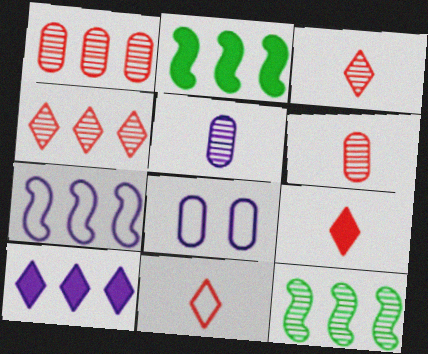[[2, 3, 8], 
[3, 9, 11], 
[8, 9, 12]]